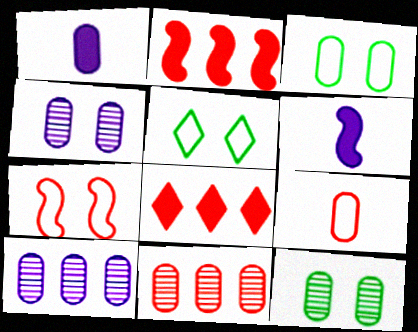[[1, 3, 11], 
[5, 6, 11]]